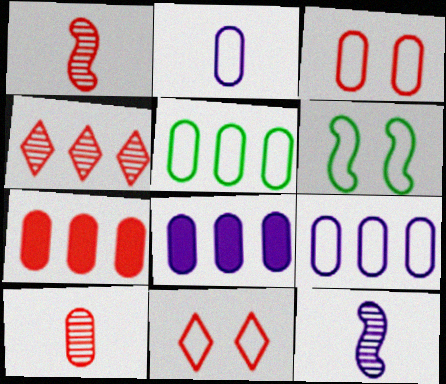[[1, 7, 11], 
[2, 3, 5], 
[3, 7, 10]]